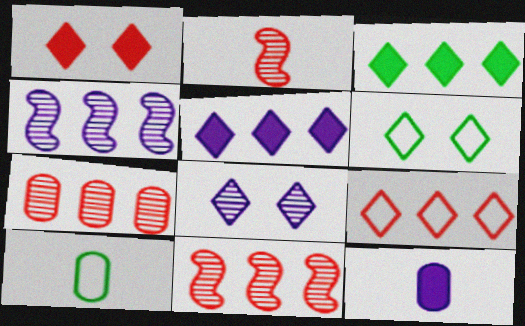[[1, 4, 10], 
[1, 6, 8], 
[6, 11, 12]]